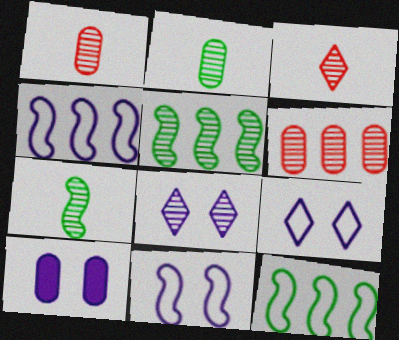[[1, 5, 8], 
[3, 10, 12], 
[6, 7, 8], 
[8, 10, 11]]